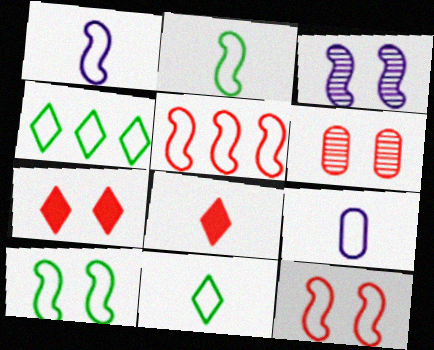[[1, 5, 10], 
[4, 9, 12], 
[5, 6, 8], 
[6, 7, 12]]